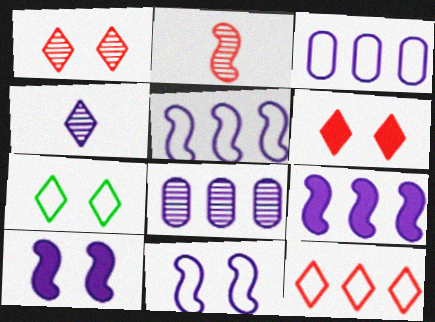[[3, 4, 10]]